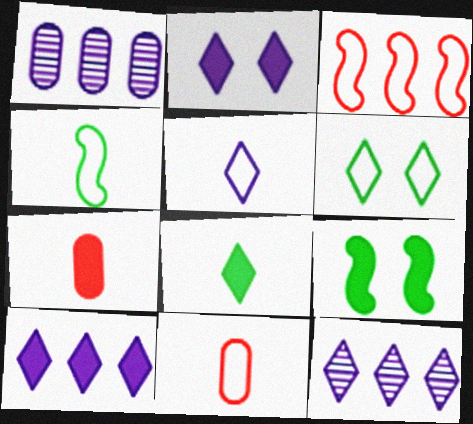[[2, 5, 12], 
[4, 5, 11], 
[7, 9, 10], 
[9, 11, 12]]